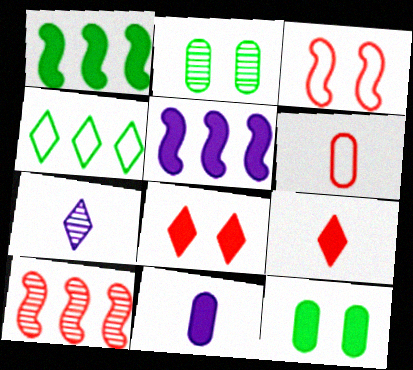[[1, 8, 11], 
[2, 7, 10], 
[4, 7, 8], 
[5, 9, 12], 
[6, 8, 10]]